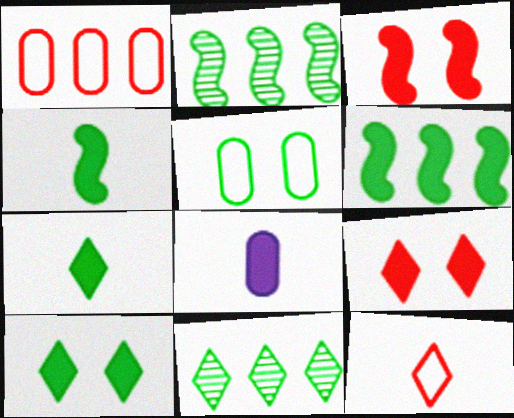[[2, 5, 7], 
[4, 5, 11], 
[6, 8, 9]]